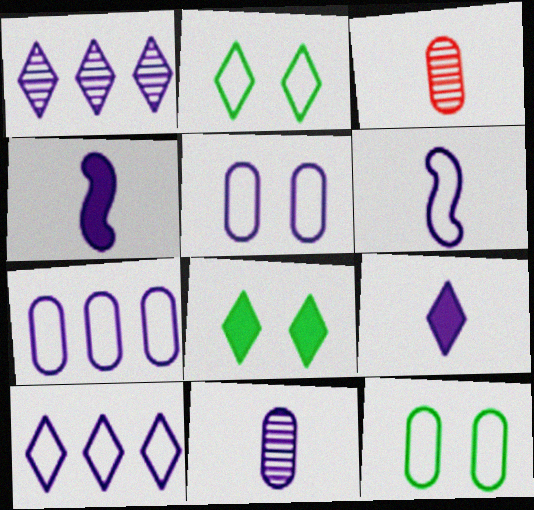[[1, 4, 5], 
[5, 6, 10], 
[6, 9, 11]]